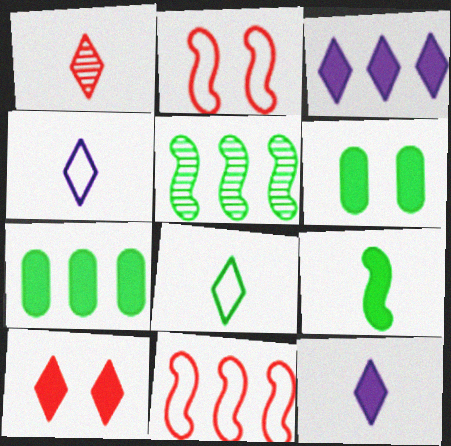[[1, 8, 12], 
[5, 6, 8]]